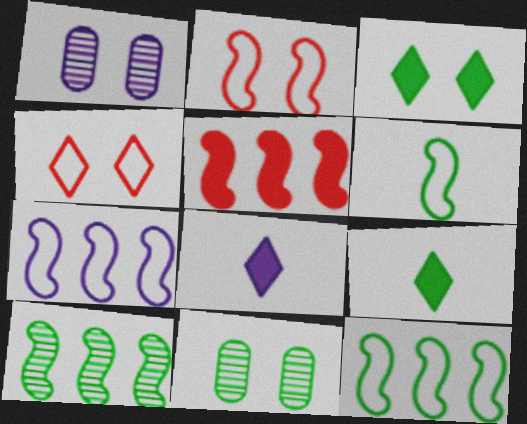[[1, 2, 3], 
[1, 7, 8], 
[2, 6, 7], 
[5, 7, 10], 
[9, 11, 12]]